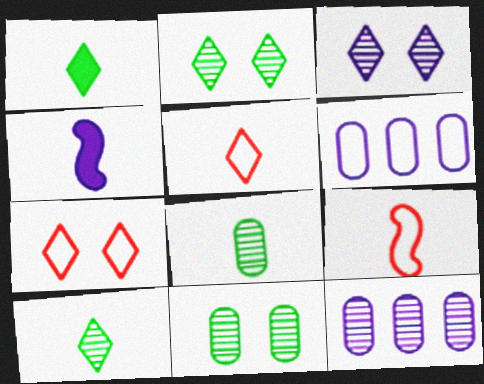[[3, 4, 6], 
[4, 5, 8]]